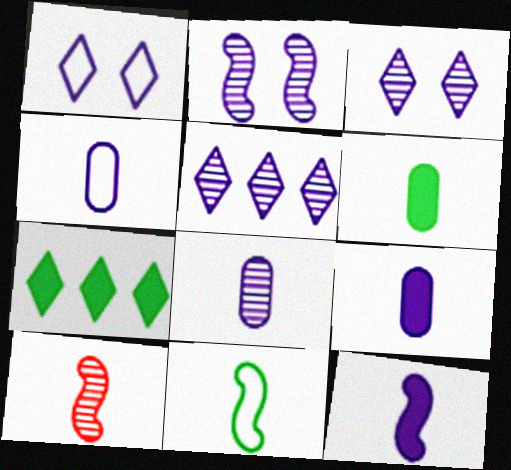[[2, 5, 8], 
[4, 8, 9], 
[10, 11, 12]]